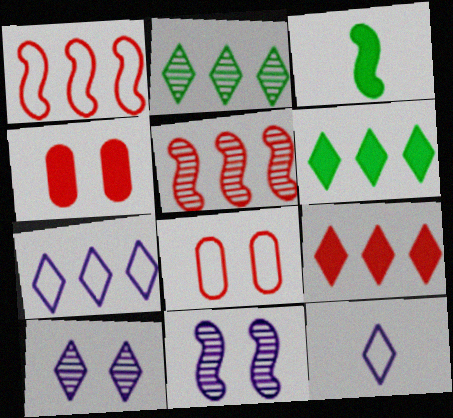[[1, 3, 11], 
[2, 7, 9]]